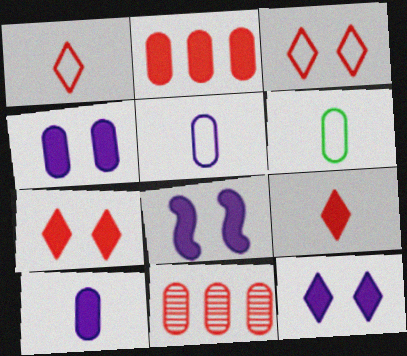[[4, 6, 11], 
[4, 8, 12]]